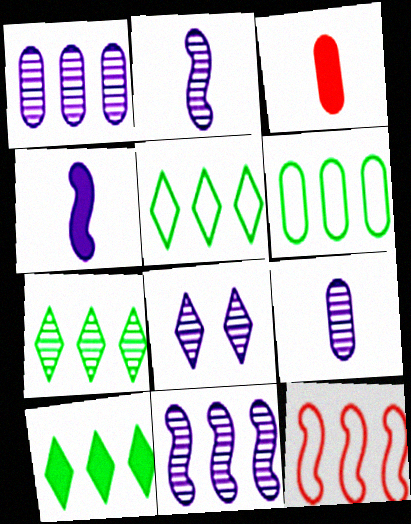[[1, 2, 8], 
[1, 10, 12], 
[5, 7, 10], 
[8, 9, 11]]